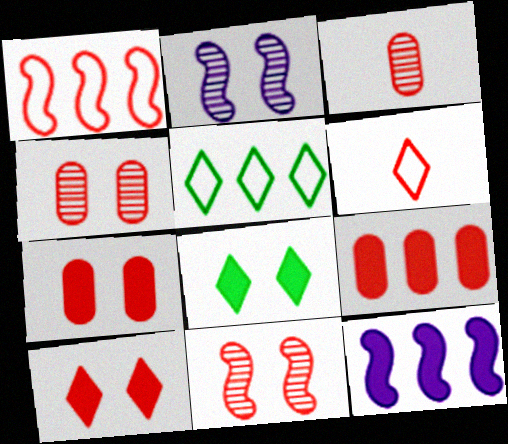[[1, 3, 10], 
[6, 9, 11]]